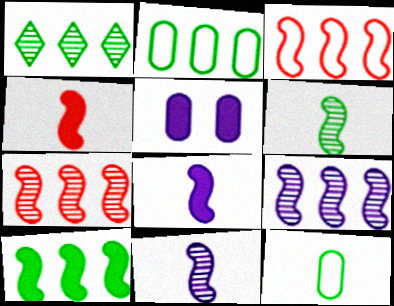[[1, 2, 10], 
[3, 9, 10]]